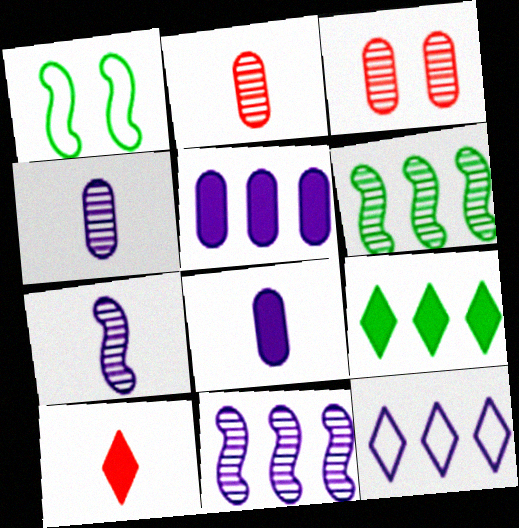[[5, 11, 12]]